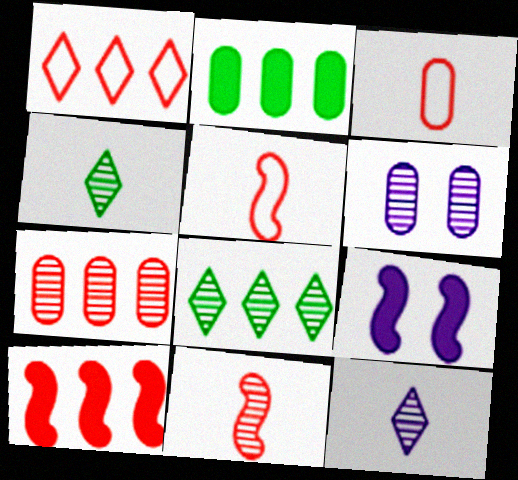[[1, 7, 10], 
[2, 3, 6], 
[3, 8, 9], 
[6, 8, 11]]